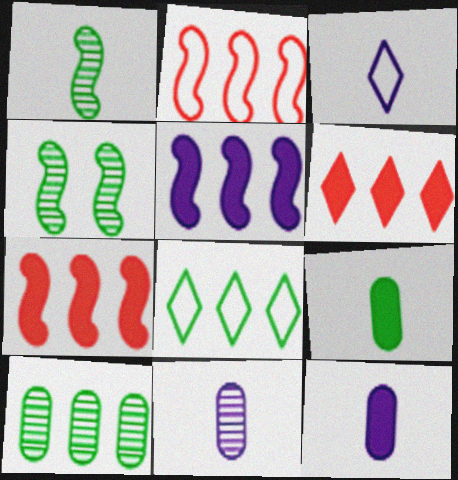[[4, 8, 9]]